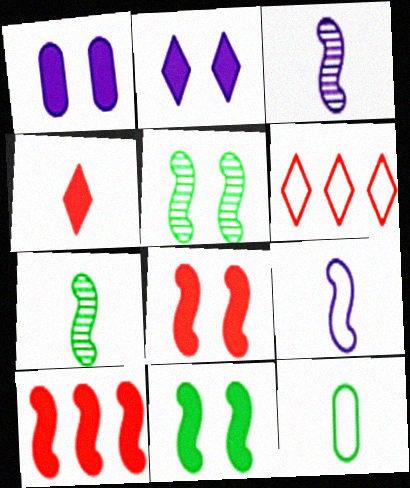[[1, 6, 7], 
[3, 4, 12], 
[5, 9, 10]]